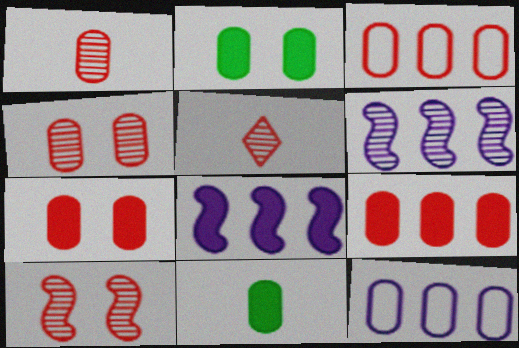[[1, 2, 12], 
[1, 3, 7], 
[4, 11, 12]]